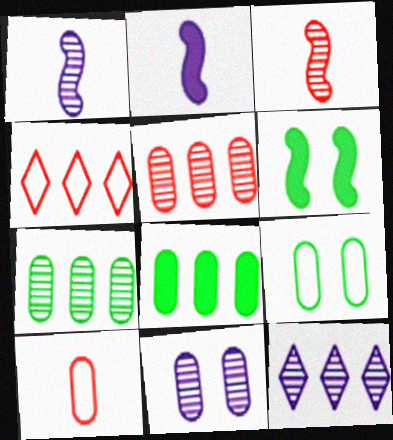[[1, 11, 12], 
[6, 10, 12], 
[8, 10, 11]]